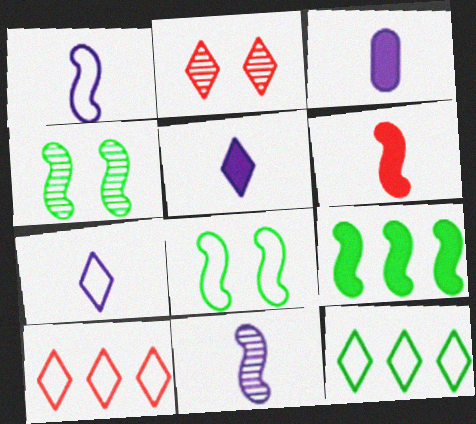[[2, 5, 12], 
[3, 4, 10], 
[3, 7, 11]]